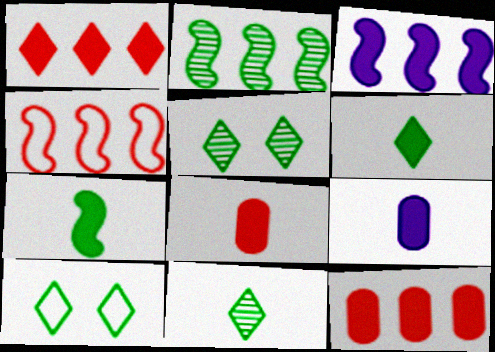[[2, 3, 4], 
[4, 5, 9]]